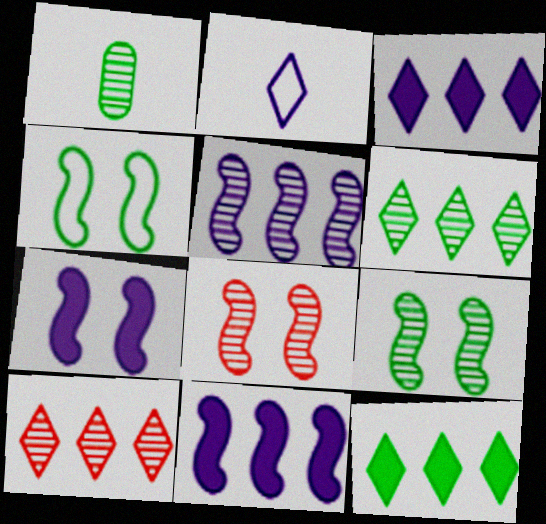[[1, 4, 12], 
[1, 6, 9], 
[4, 7, 8]]